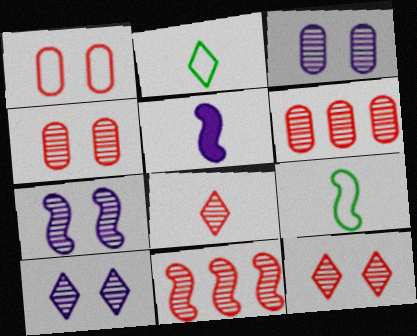[[3, 7, 10], 
[4, 8, 11]]